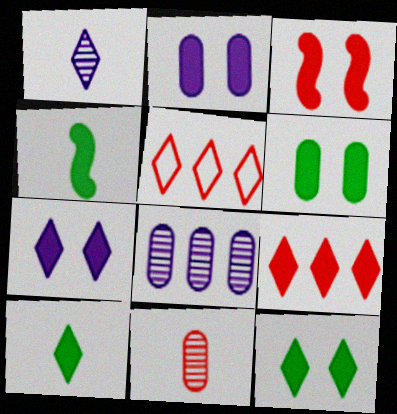[[1, 5, 12], 
[2, 3, 12], 
[2, 4, 9], 
[3, 5, 11], 
[3, 6, 7], 
[7, 9, 10]]